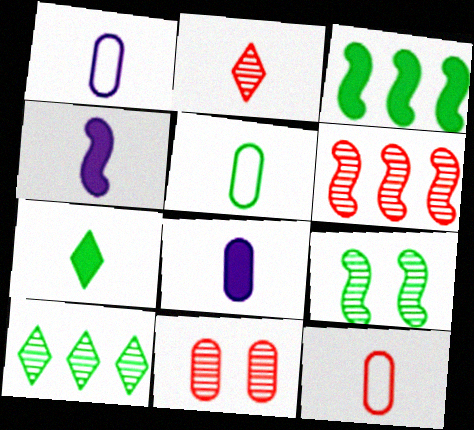[[1, 5, 12], 
[2, 4, 5], 
[2, 6, 11]]